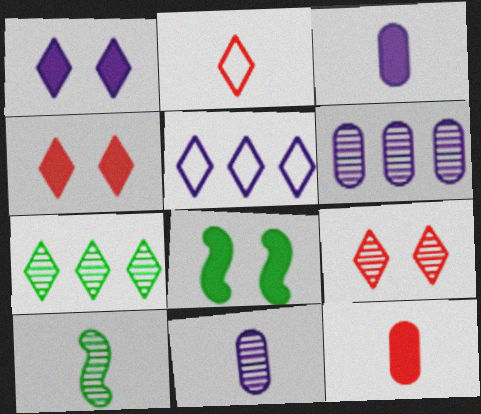[[1, 2, 7], 
[2, 3, 10], 
[2, 6, 8], 
[6, 9, 10]]